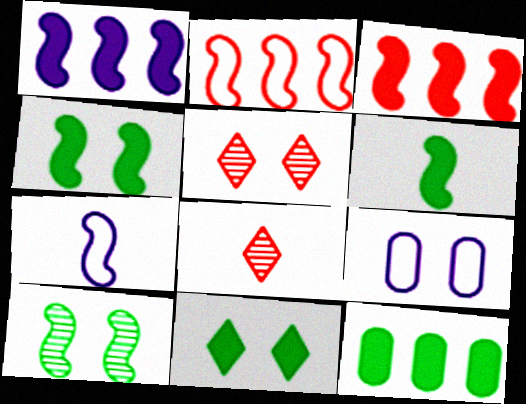[[3, 7, 10], 
[4, 5, 9], 
[5, 7, 12], 
[6, 11, 12]]